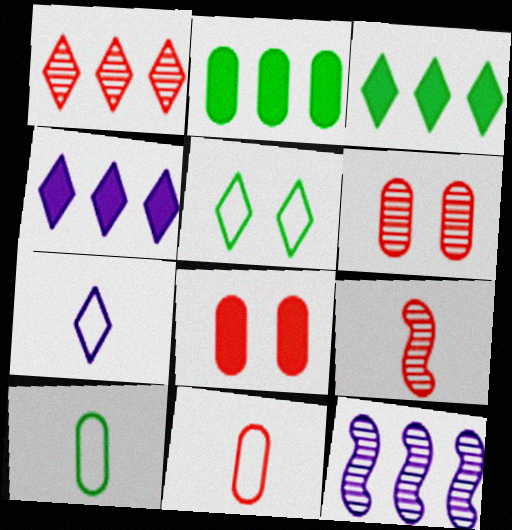[[1, 6, 9]]